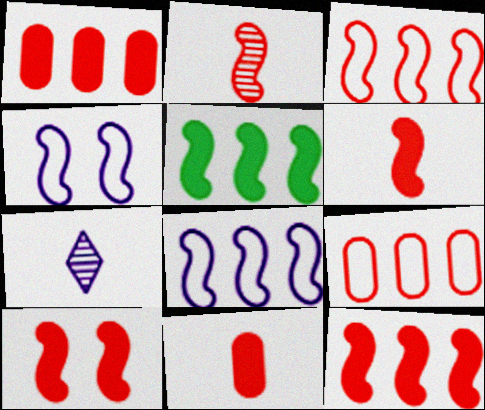[[2, 3, 10], 
[2, 4, 5], 
[6, 10, 12]]